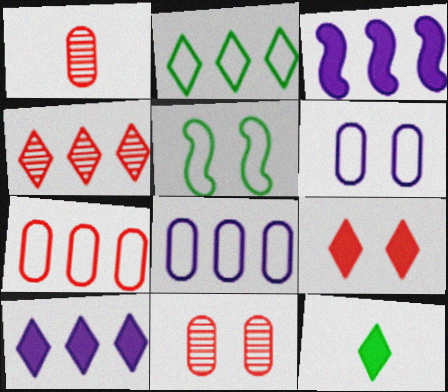[[1, 5, 10], 
[2, 4, 10], 
[9, 10, 12]]